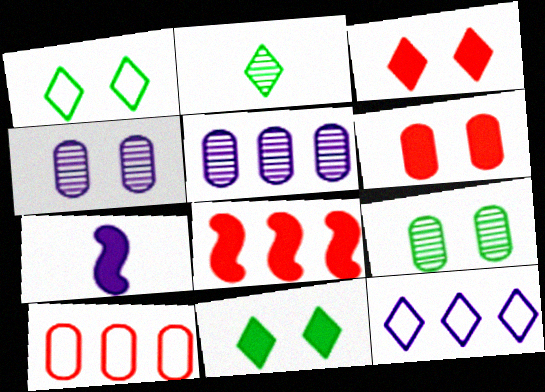[[2, 3, 12], 
[4, 7, 12]]